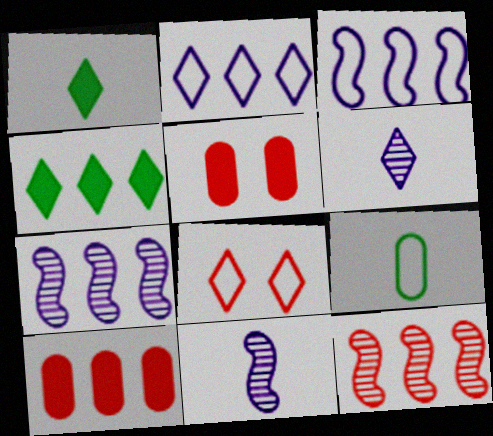[[3, 8, 9], 
[4, 6, 8]]